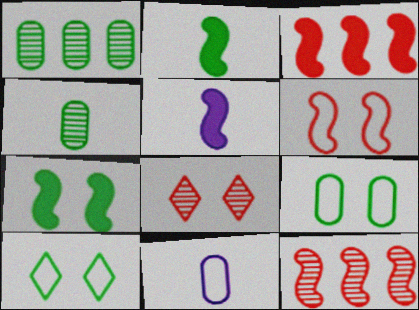[[1, 2, 10], 
[3, 5, 7]]